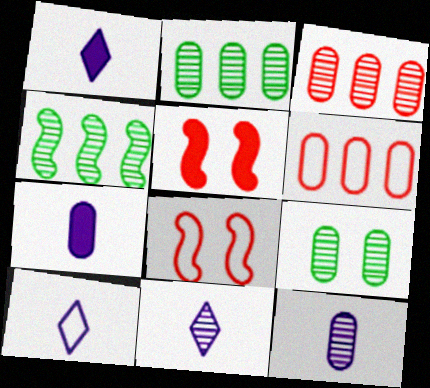[[1, 2, 8], 
[1, 10, 11], 
[2, 5, 10], 
[3, 9, 12], 
[6, 7, 9]]